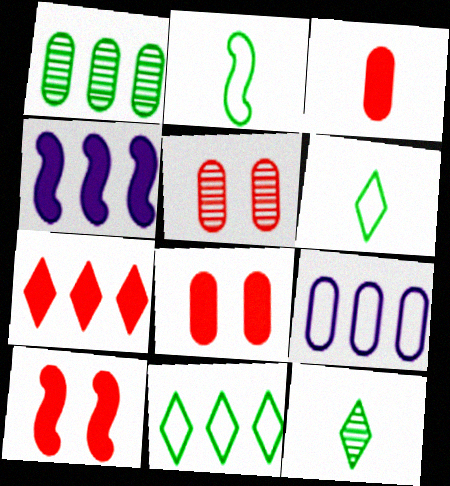[[3, 7, 10], 
[4, 5, 6], 
[9, 10, 12]]